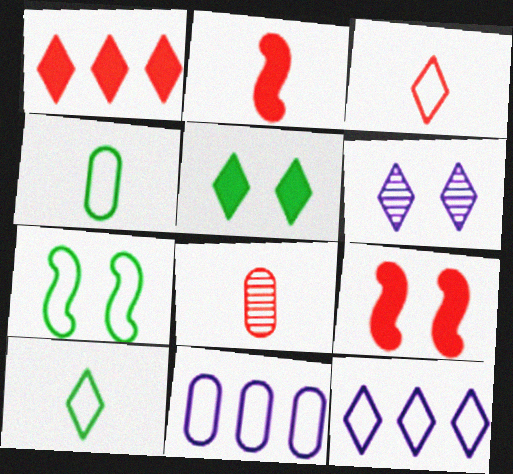[[1, 6, 10], 
[2, 3, 8], 
[3, 7, 11]]